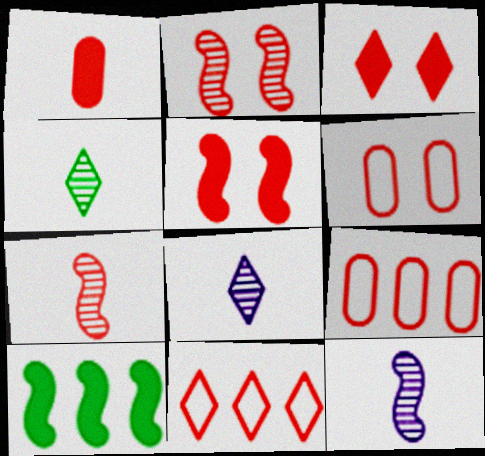[[1, 2, 11], 
[2, 3, 6], 
[3, 7, 9], 
[6, 8, 10]]